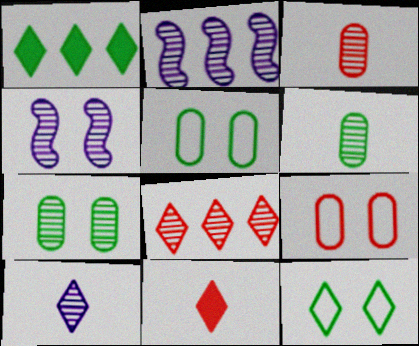[[2, 5, 11], 
[4, 6, 8]]